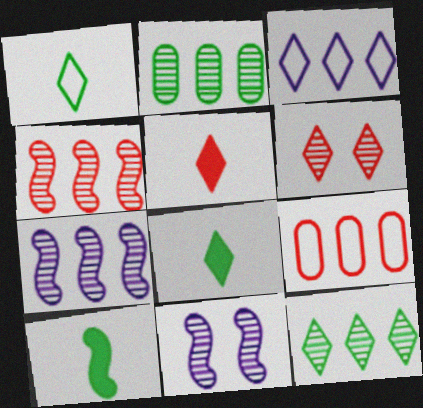[[3, 6, 8], 
[8, 9, 11]]